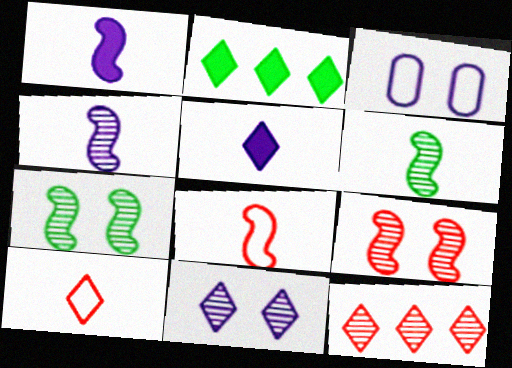[[1, 6, 8], 
[2, 10, 11]]